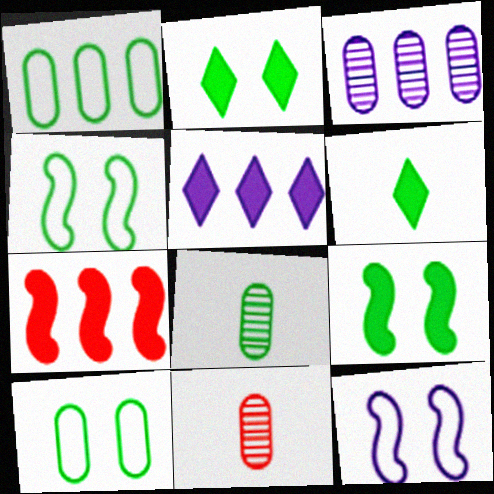[[4, 5, 11]]